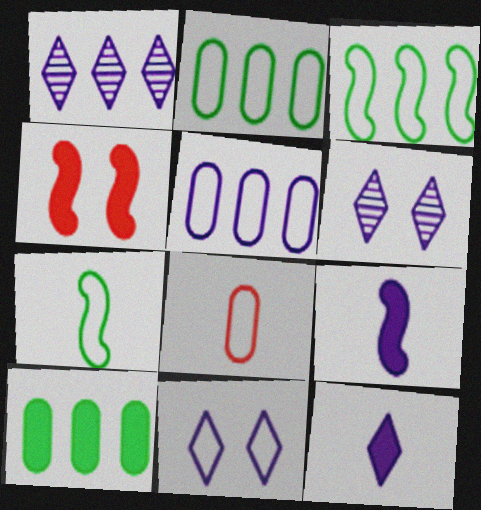[[1, 11, 12], 
[3, 8, 11], 
[4, 10, 12], 
[5, 6, 9]]